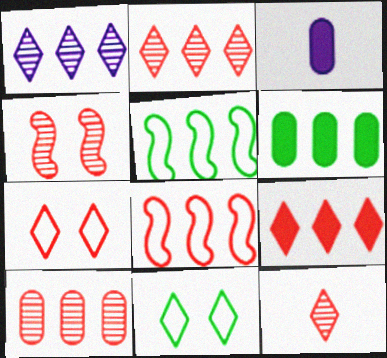[[1, 6, 8], 
[4, 10, 12], 
[7, 9, 12], 
[8, 9, 10]]